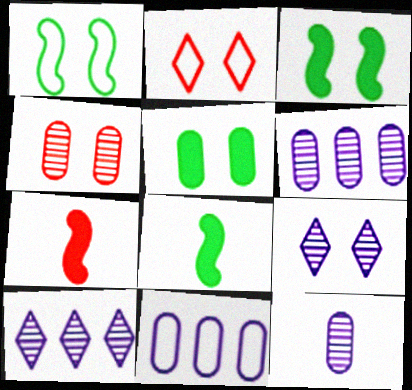[[2, 6, 8]]